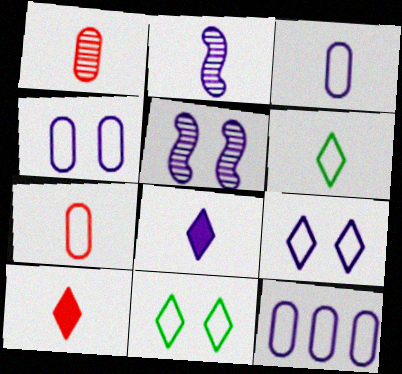[[2, 3, 8], 
[3, 4, 12], 
[5, 8, 12]]